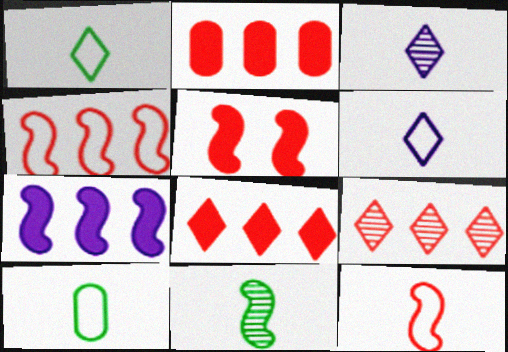[[2, 4, 9], 
[6, 10, 12]]